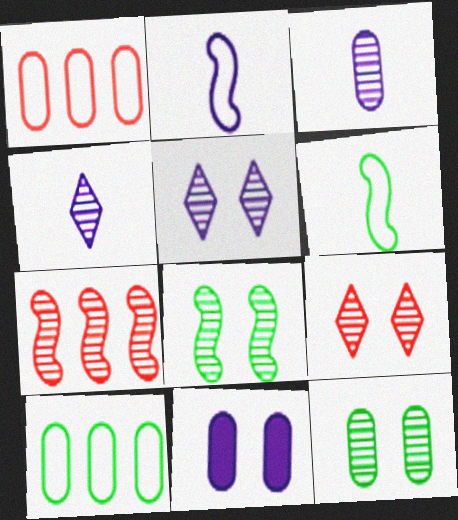[[4, 7, 12]]